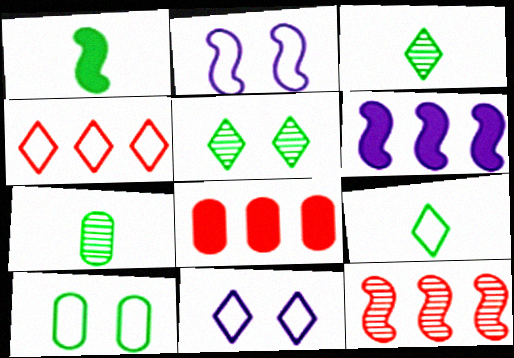[[1, 2, 12], 
[1, 7, 9], 
[2, 3, 8], 
[4, 8, 12], 
[4, 9, 11]]